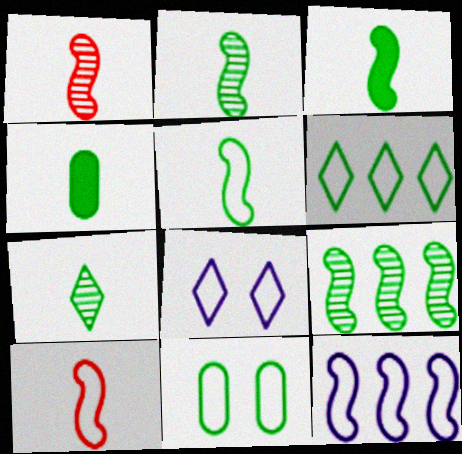[[2, 3, 5], 
[4, 5, 7], 
[5, 6, 11]]